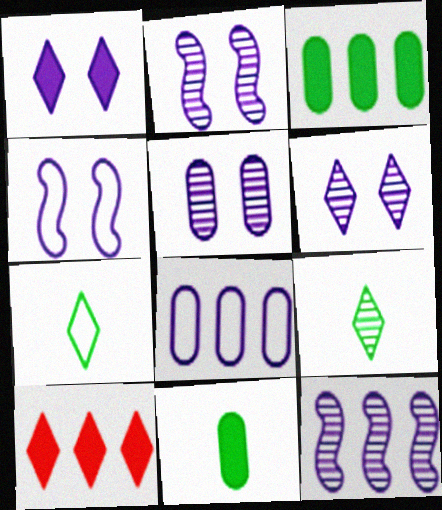[[1, 4, 5], 
[2, 5, 6], 
[6, 7, 10]]